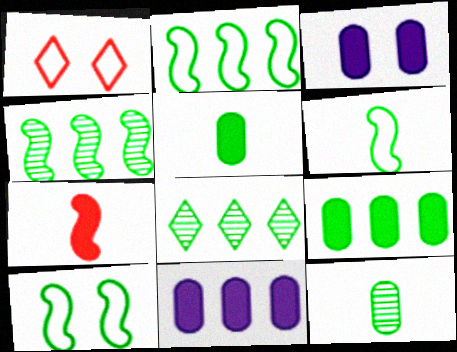[[2, 6, 10], 
[2, 8, 9], 
[5, 8, 10]]